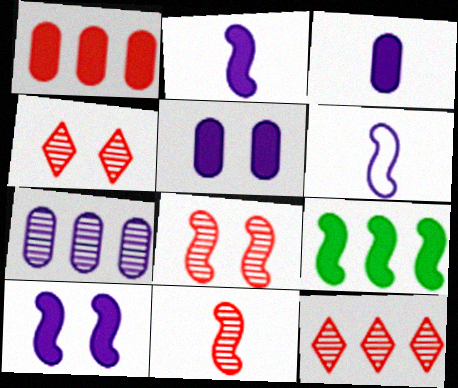[[6, 8, 9]]